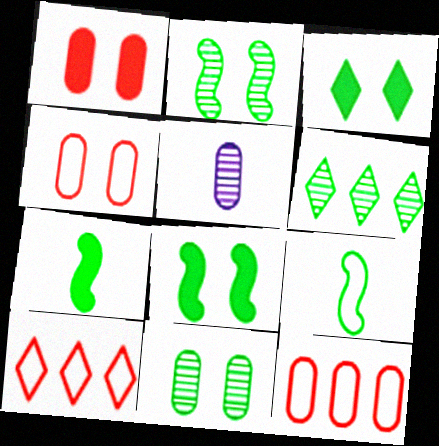[[5, 8, 10]]